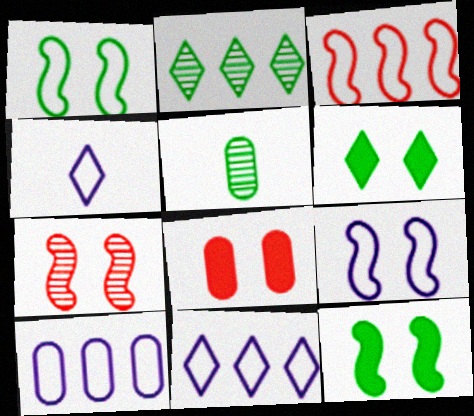[[4, 9, 10], 
[5, 8, 10], 
[7, 9, 12]]